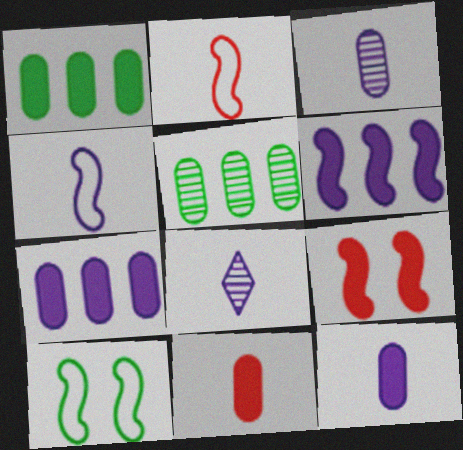[[4, 8, 12]]